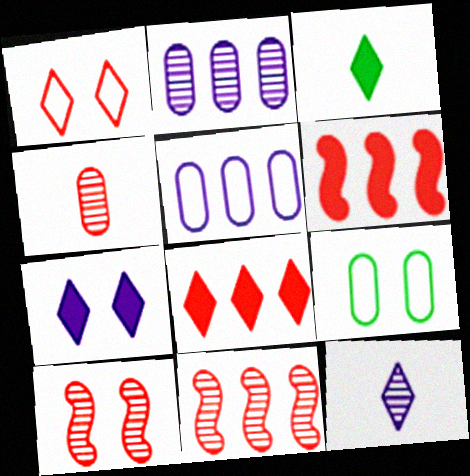[[1, 4, 6], 
[3, 5, 10], 
[3, 7, 8], 
[6, 9, 12], 
[7, 9, 10]]